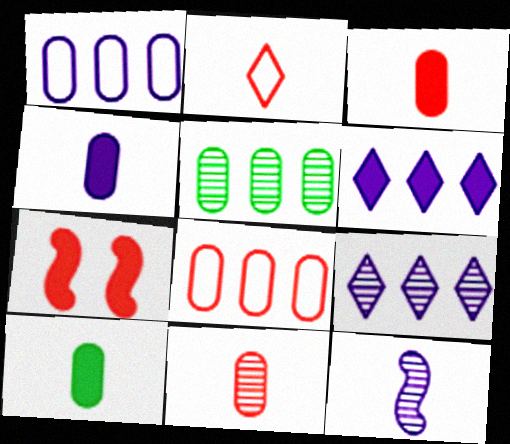[[2, 10, 12], 
[3, 4, 10], 
[6, 7, 10]]